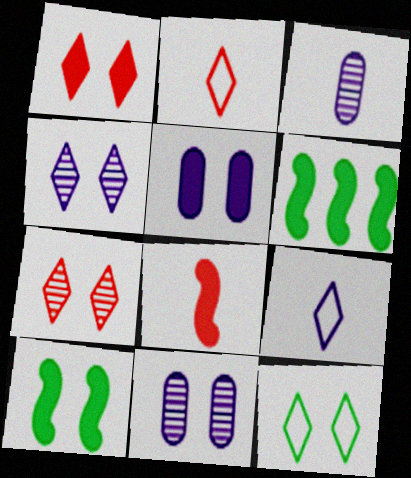[[1, 4, 12], 
[1, 5, 10], 
[2, 6, 11]]